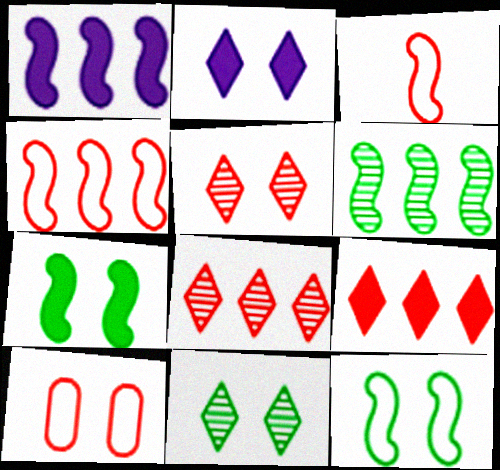[[1, 4, 6]]